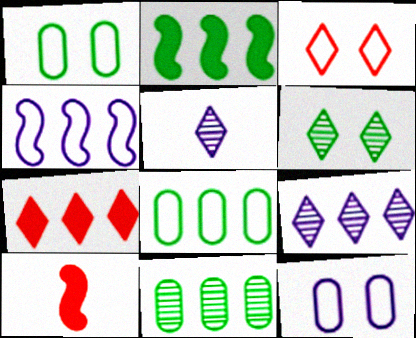[[1, 9, 10], 
[4, 7, 11]]